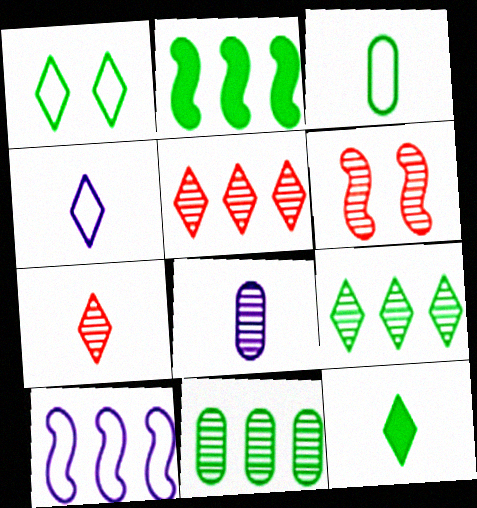[[1, 9, 12], 
[4, 7, 12], 
[6, 8, 9]]